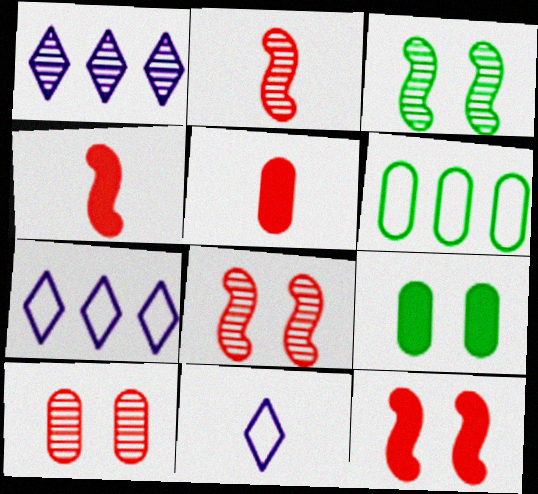[[2, 7, 9], 
[3, 5, 7]]